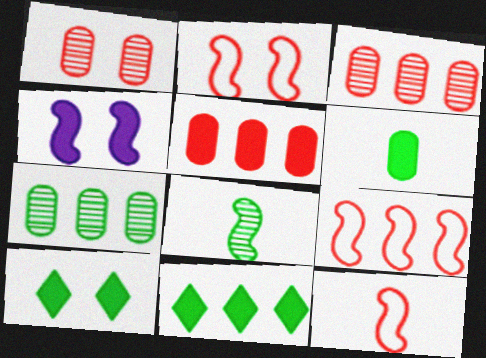[[2, 9, 12], 
[4, 8, 9]]